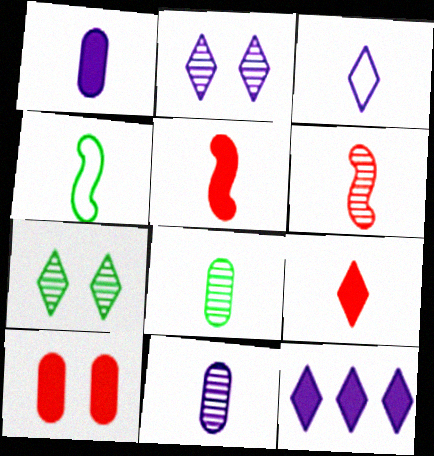[[2, 3, 12], 
[3, 5, 8], 
[4, 9, 11]]